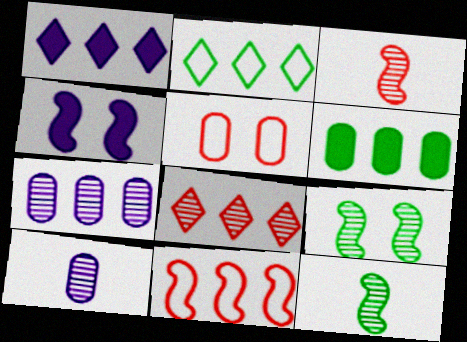[[1, 2, 8], 
[1, 5, 12], 
[4, 11, 12], 
[5, 6, 10], 
[8, 9, 10]]